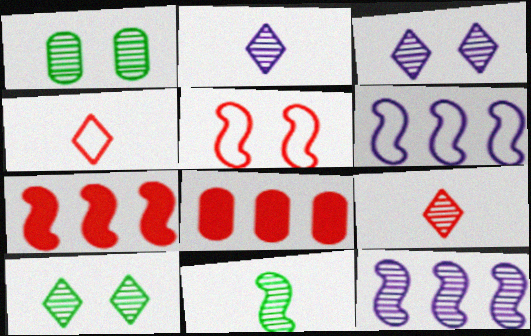[[1, 9, 12], 
[5, 8, 9]]